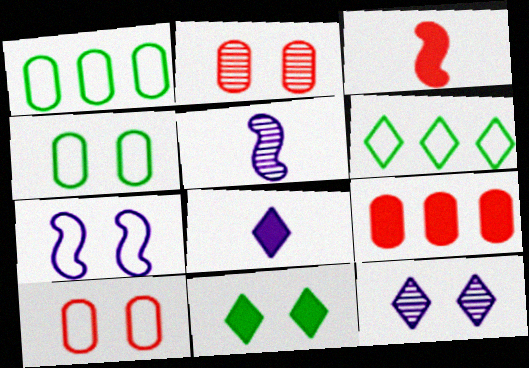[[1, 3, 12], 
[2, 7, 11]]